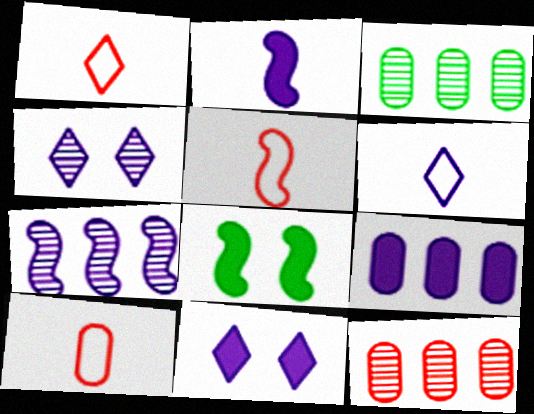[[1, 5, 10], 
[2, 9, 11], 
[3, 5, 11], 
[5, 7, 8], 
[6, 8, 12]]